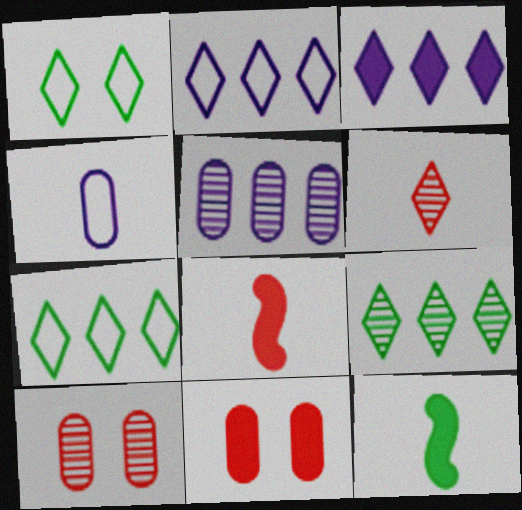[[1, 3, 6], 
[1, 5, 8], 
[2, 10, 12], 
[3, 11, 12], 
[4, 6, 12]]